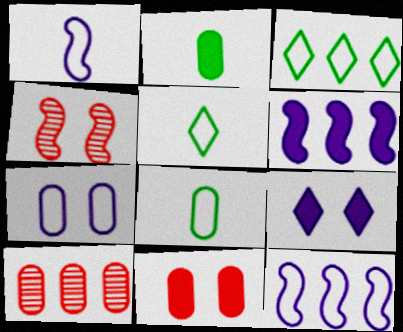[[2, 7, 10], 
[3, 6, 10]]